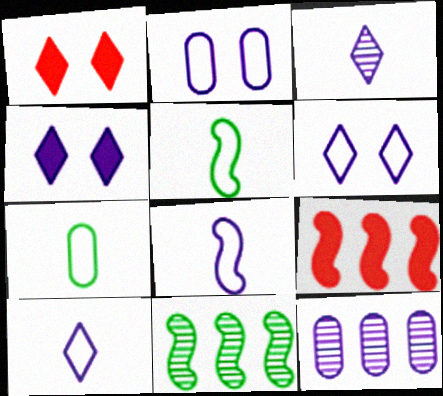[[1, 5, 12], 
[4, 8, 12]]